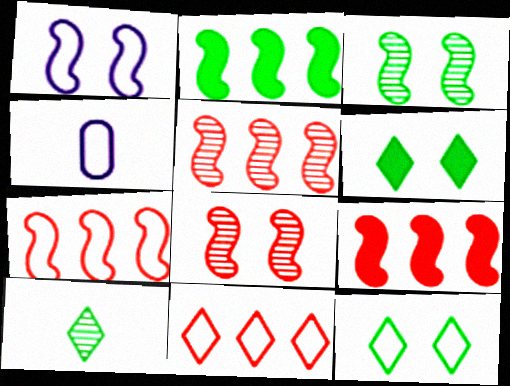[[4, 5, 6], 
[4, 7, 12], 
[5, 7, 9]]